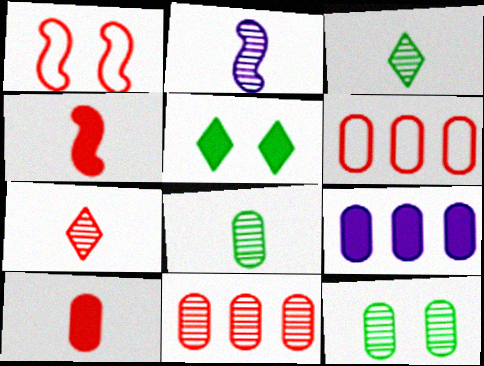[[1, 3, 9], 
[2, 5, 6], 
[2, 7, 8], 
[4, 5, 9]]